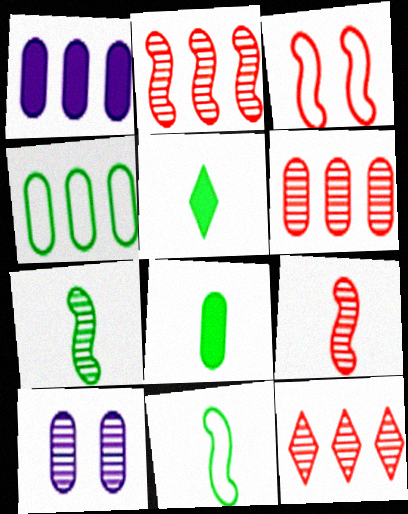[[1, 4, 6], 
[2, 6, 12], 
[7, 10, 12]]